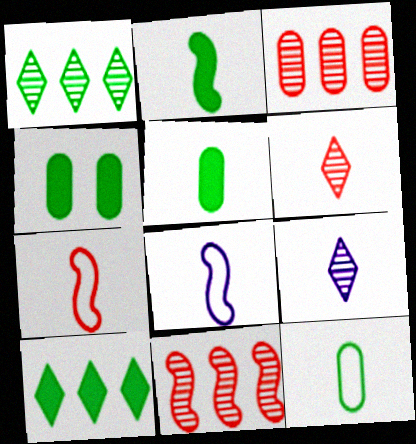[[2, 4, 10], 
[5, 6, 8], 
[5, 7, 9]]